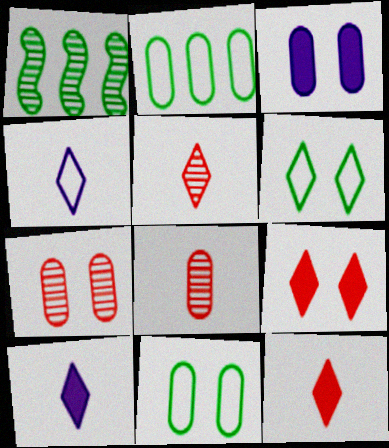[[2, 3, 8], 
[3, 7, 11]]